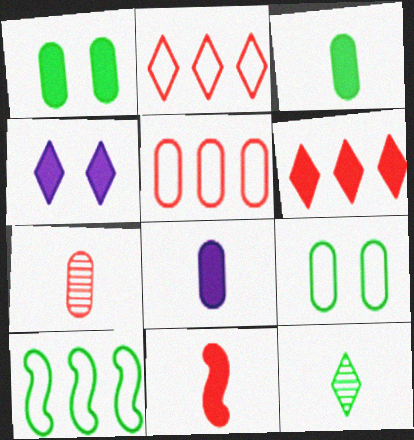[[1, 10, 12], 
[2, 4, 12], 
[4, 7, 10]]